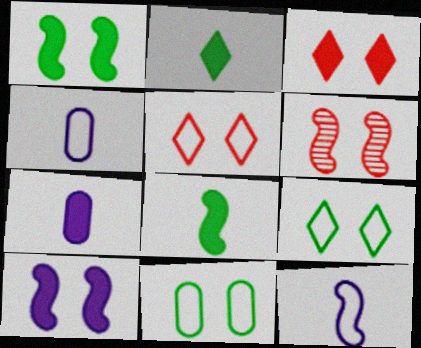[]